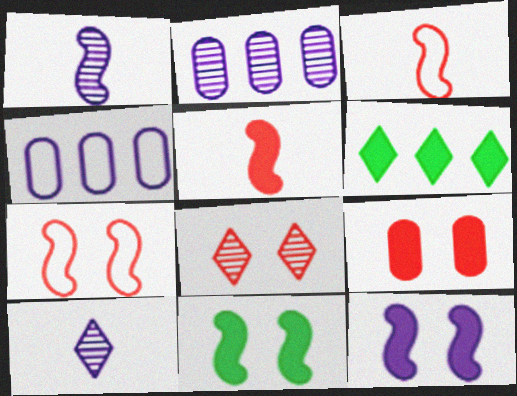[[4, 10, 12], 
[7, 8, 9]]